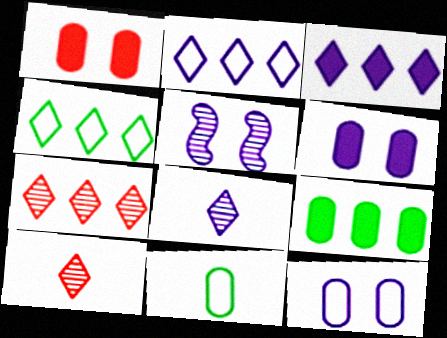[[3, 4, 7]]